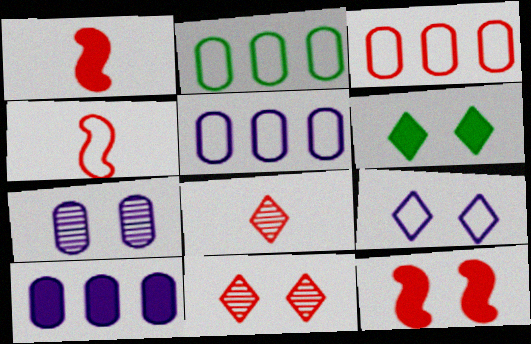[[1, 3, 11], 
[1, 6, 10], 
[2, 3, 5], 
[2, 4, 9], 
[3, 8, 12], 
[6, 9, 11]]